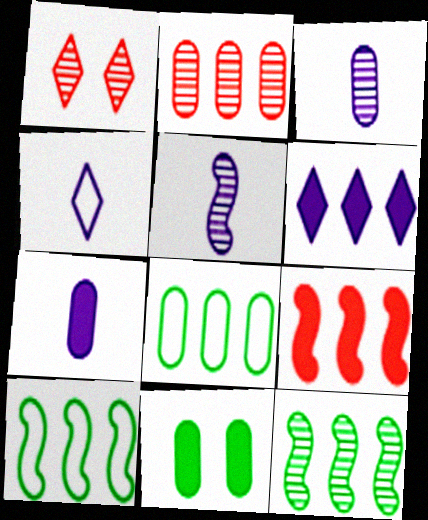[[1, 3, 12], 
[1, 7, 10], 
[2, 6, 10], 
[4, 5, 7]]